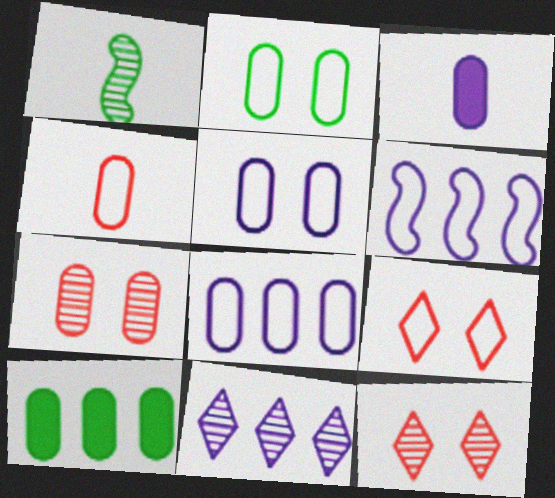[[1, 7, 11], 
[2, 4, 8]]